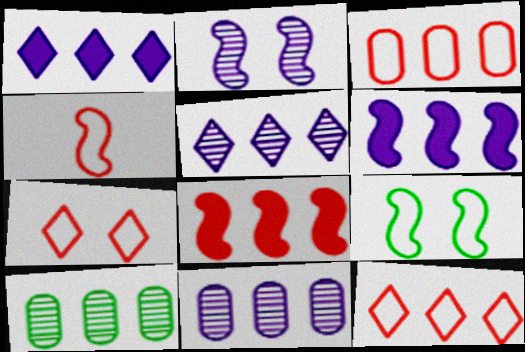[[3, 4, 7], 
[6, 10, 12]]